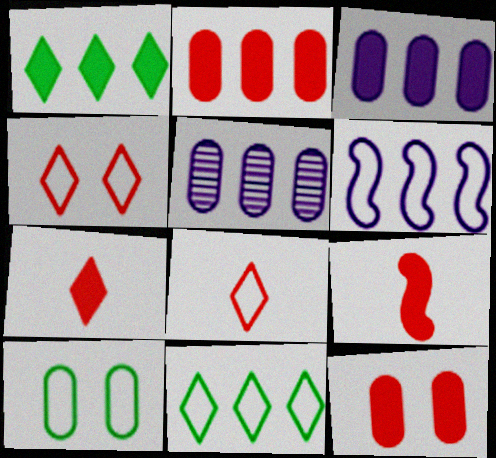[[6, 8, 10]]